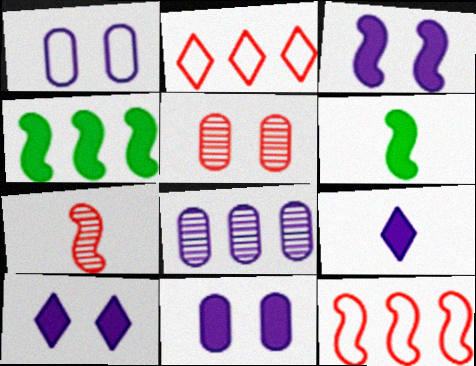[[2, 4, 8], 
[3, 10, 11]]